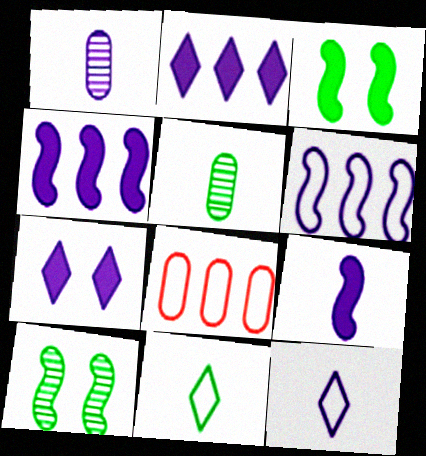[[1, 6, 7], 
[1, 9, 12]]